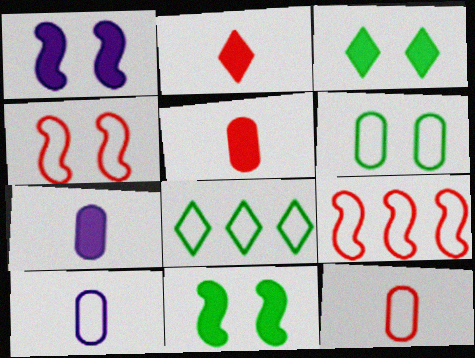[[4, 8, 10]]